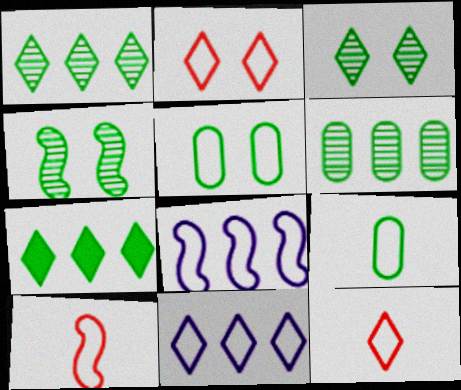[[2, 8, 9], 
[4, 7, 9], 
[5, 8, 12], 
[5, 10, 11]]